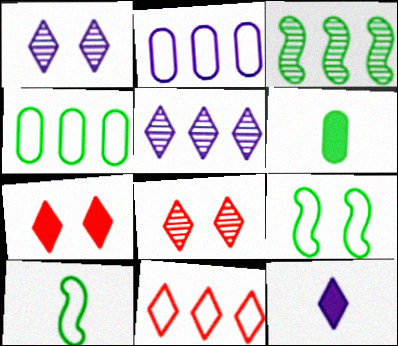[]